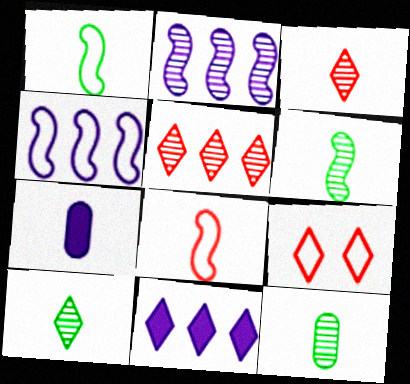[[1, 3, 7], 
[6, 10, 12], 
[7, 8, 10], 
[9, 10, 11]]